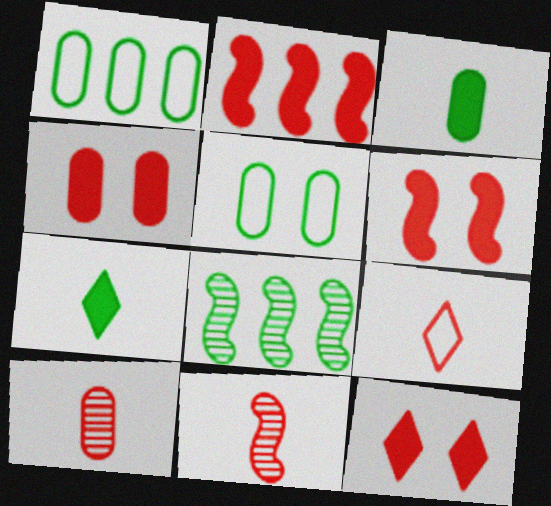[[4, 6, 12], 
[5, 7, 8]]